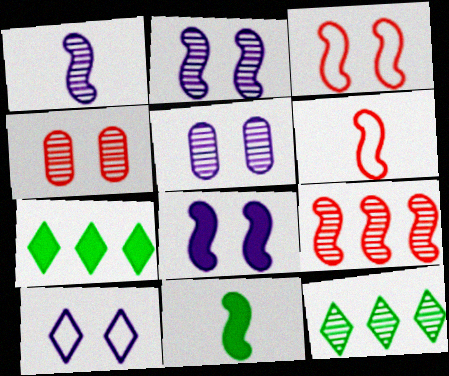[[1, 4, 12], 
[1, 6, 11], 
[5, 6, 7], 
[5, 8, 10]]